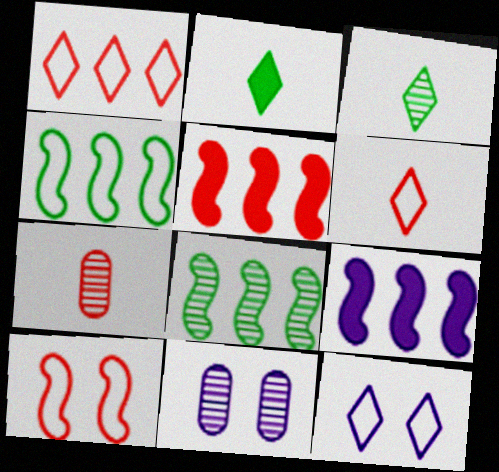[]